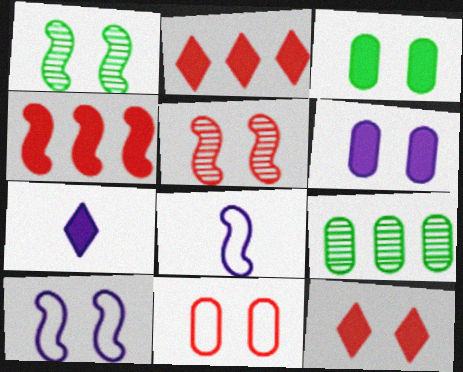[[1, 4, 8], 
[3, 4, 7], 
[5, 11, 12], 
[8, 9, 12]]